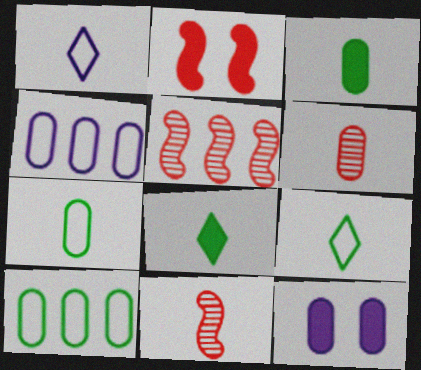[[1, 3, 11], 
[5, 9, 12], 
[6, 10, 12]]